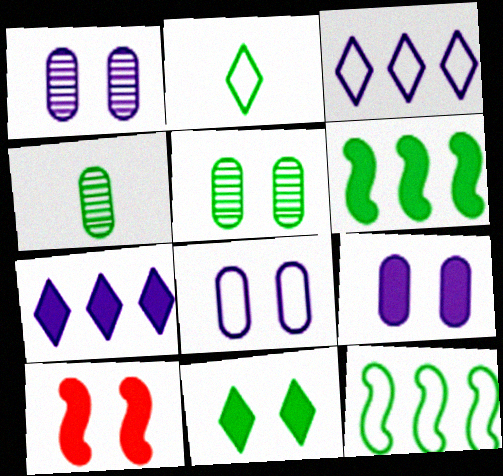[[1, 8, 9], 
[2, 5, 6], 
[3, 4, 10], 
[4, 11, 12], 
[9, 10, 11]]